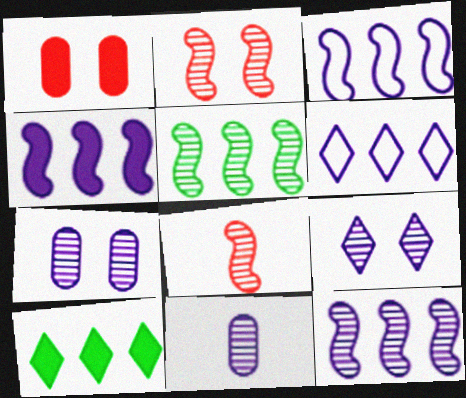[[3, 4, 12], 
[9, 11, 12]]